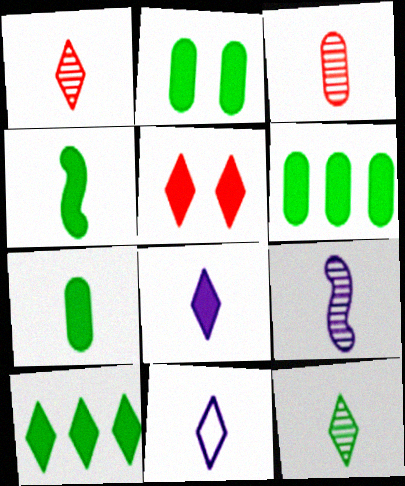[[2, 4, 10], 
[2, 6, 7], 
[3, 4, 11], 
[3, 9, 12], 
[5, 8, 10]]